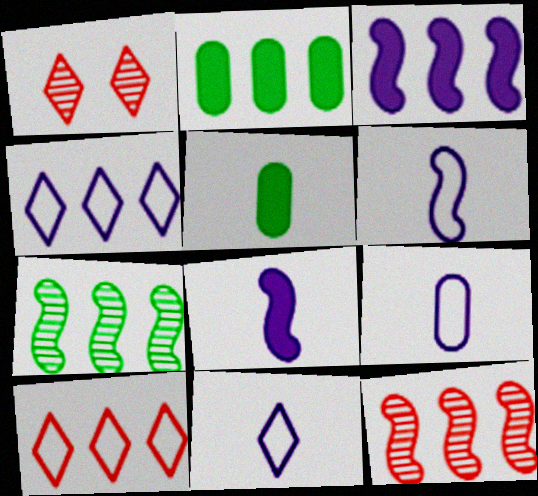[[1, 2, 6], 
[2, 4, 12], 
[6, 9, 11]]